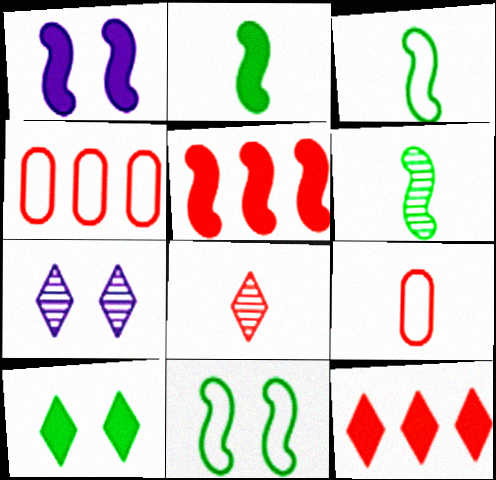[[1, 2, 5], 
[2, 3, 6], 
[2, 4, 7]]